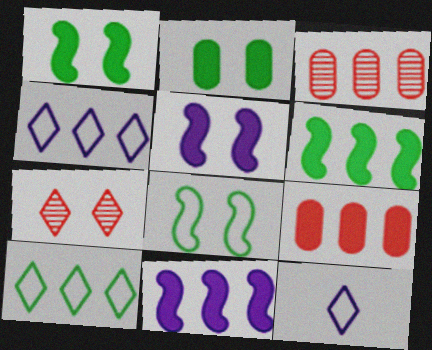[[1, 3, 12], 
[3, 4, 6], 
[3, 10, 11]]